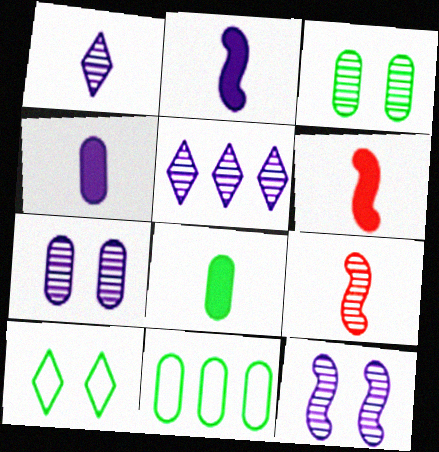[[3, 5, 9], 
[3, 8, 11]]